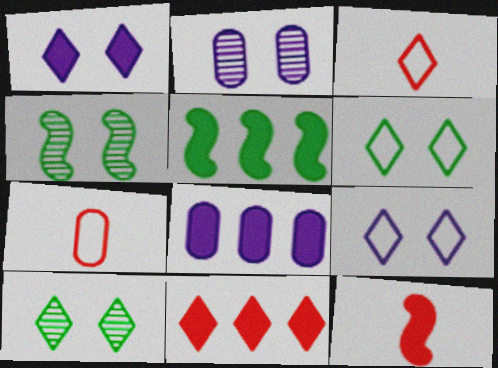[[2, 3, 5], 
[3, 4, 8], 
[5, 8, 11]]